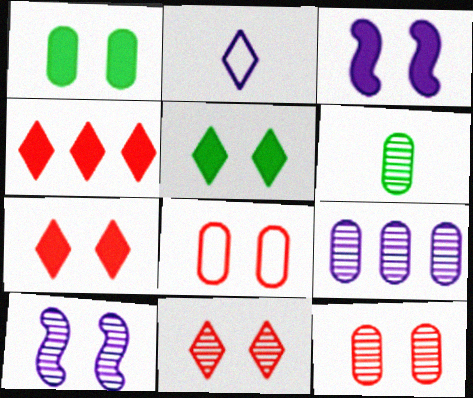[[1, 3, 7], 
[2, 3, 9], 
[5, 8, 10], 
[6, 9, 12]]